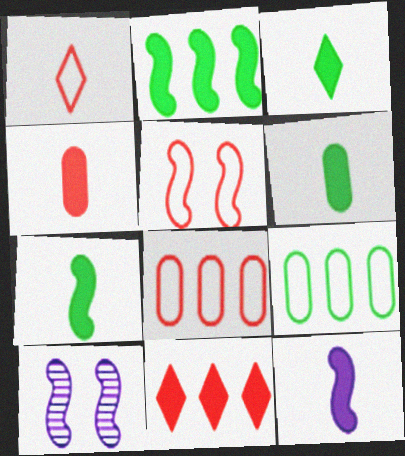[[1, 5, 8], 
[3, 4, 12], 
[3, 6, 7], 
[3, 8, 10]]